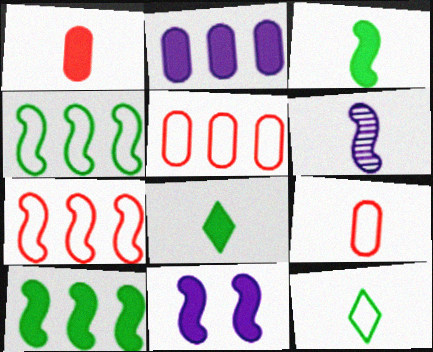[[1, 6, 12], 
[6, 8, 9]]